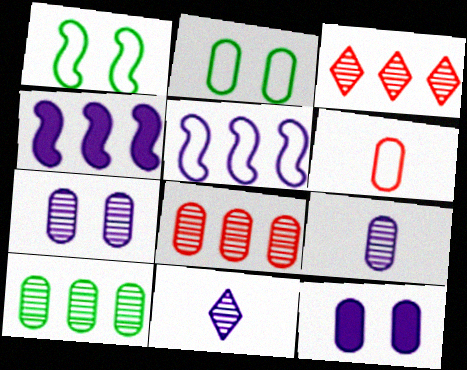[[5, 11, 12], 
[6, 10, 12]]